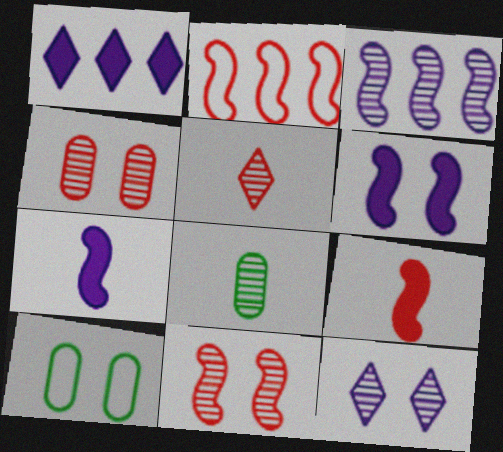[[2, 9, 11]]